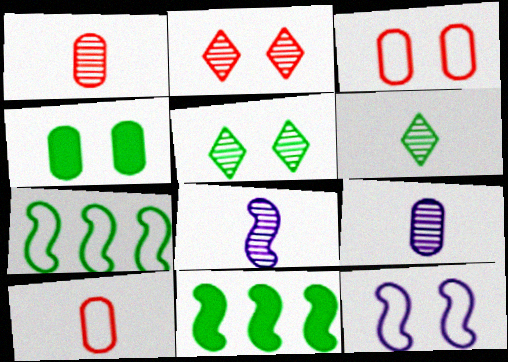[[1, 6, 8], 
[2, 4, 12], 
[4, 6, 7]]